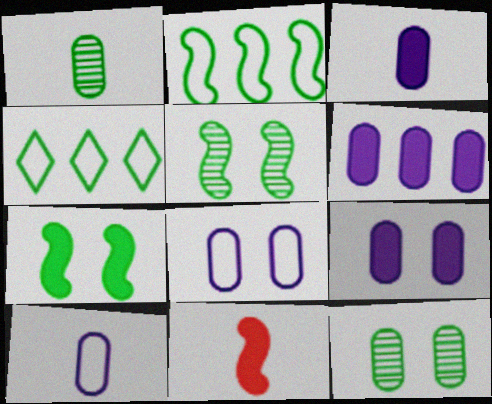[[1, 4, 7], 
[3, 6, 9]]